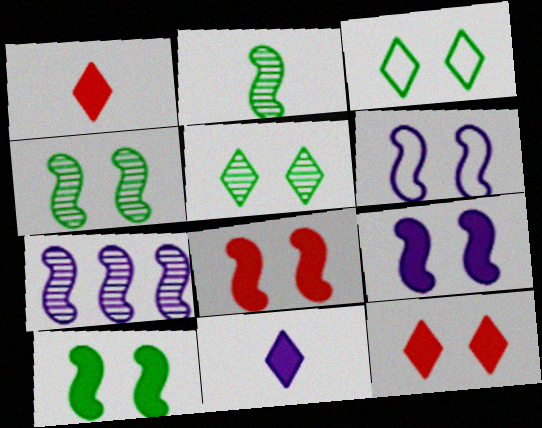[[4, 6, 8], 
[8, 9, 10]]